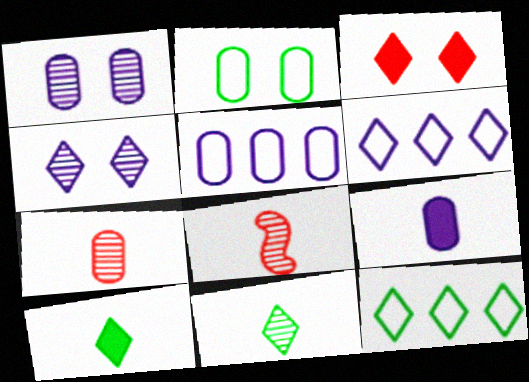[[1, 5, 9], 
[3, 6, 11]]